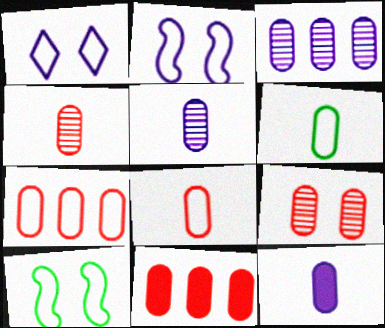[[4, 6, 12], 
[8, 9, 11]]